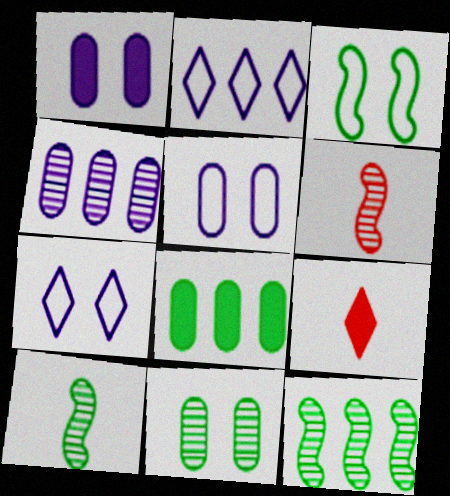[[3, 4, 9], 
[5, 9, 12], 
[6, 7, 8]]